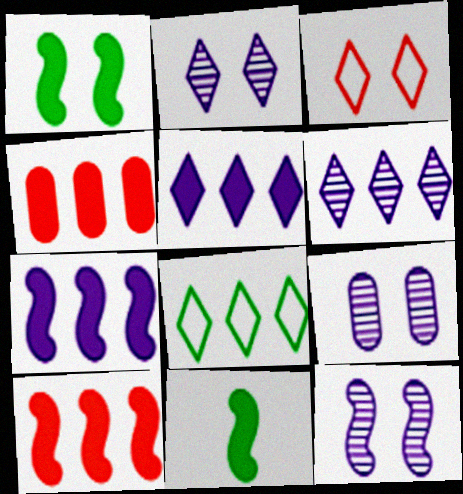[[1, 3, 9], 
[2, 9, 12]]